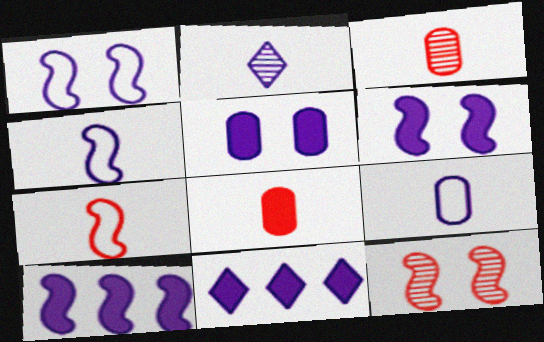[]